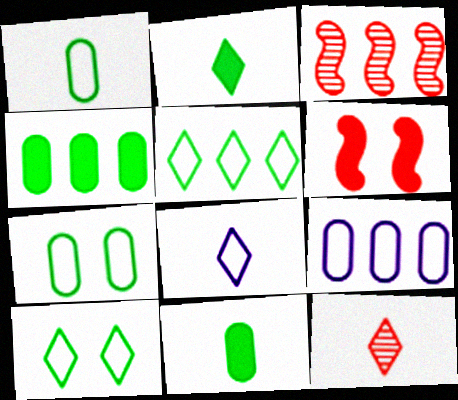[[2, 8, 12]]